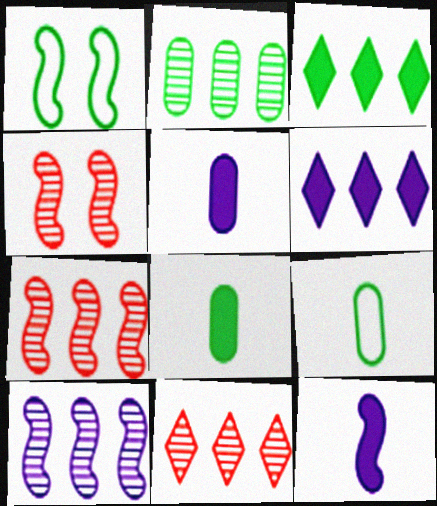[[1, 5, 11], 
[1, 7, 12], 
[2, 10, 11], 
[4, 6, 9]]